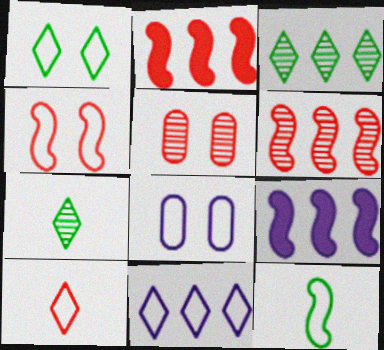[[1, 4, 8], 
[1, 10, 11], 
[2, 5, 10], 
[2, 7, 8]]